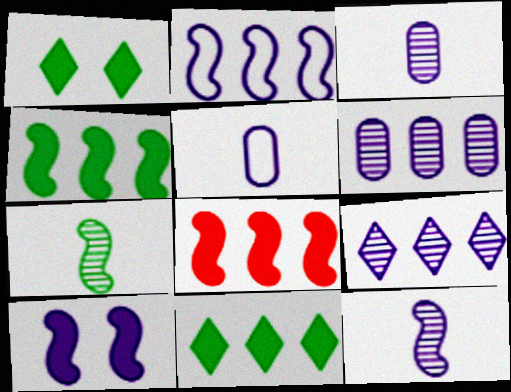[[2, 10, 12], 
[5, 9, 10]]